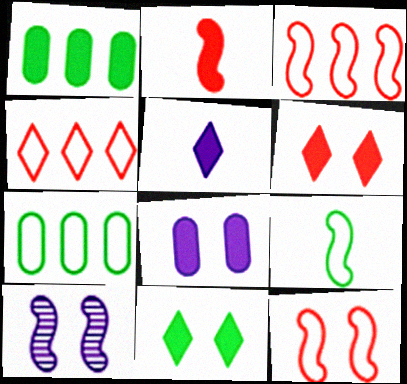[]